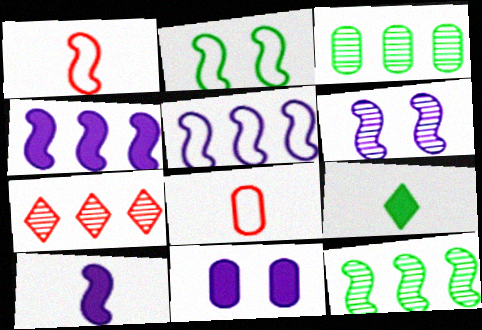[[1, 2, 5], 
[2, 3, 9], 
[3, 8, 11], 
[5, 6, 10]]